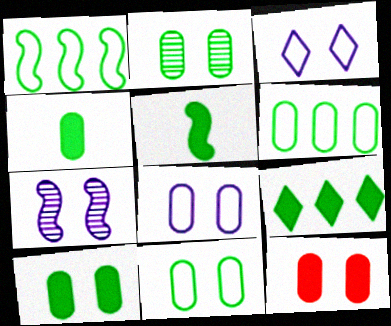[[2, 4, 6], 
[2, 8, 12], 
[2, 10, 11], 
[5, 9, 10]]